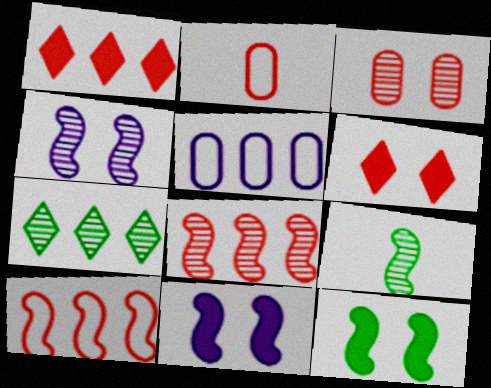[[2, 6, 8], 
[2, 7, 11], 
[4, 8, 9], 
[5, 6, 9], 
[9, 10, 11]]